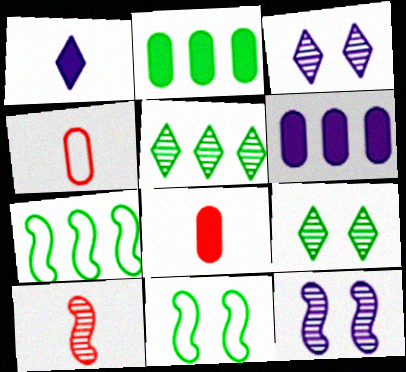[[2, 5, 7], 
[3, 7, 8]]